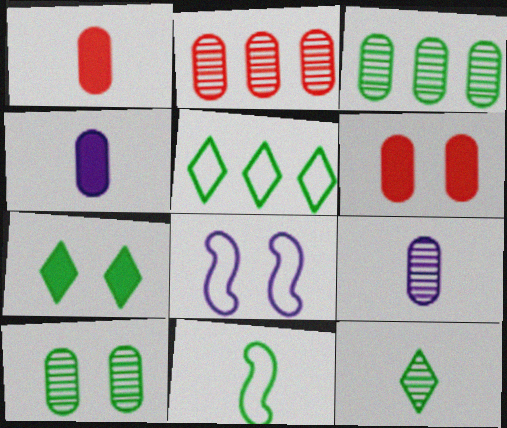[[2, 9, 10], 
[3, 7, 11], 
[5, 7, 12]]